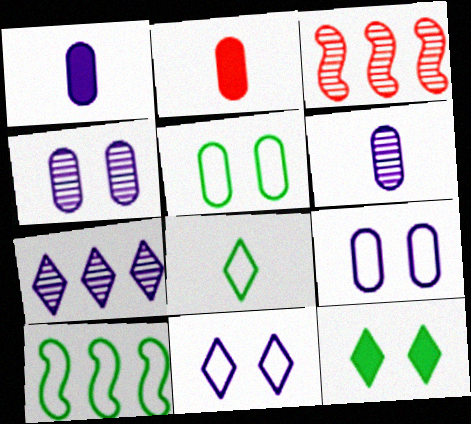[[5, 8, 10]]